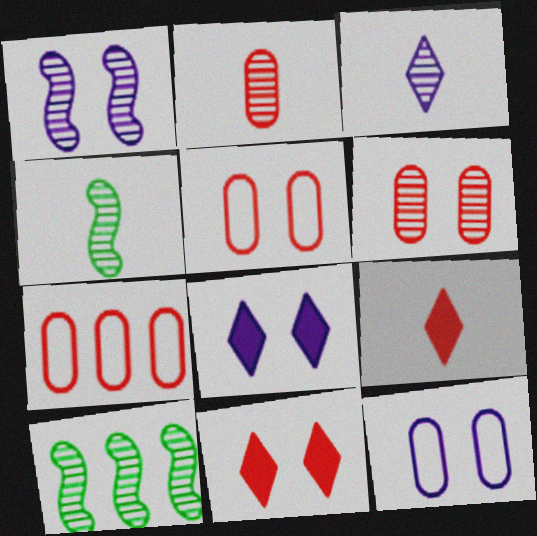[[1, 8, 12], 
[2, 3, 4], 
[3, 6, 10], 
[4, 7, 8], 
[9, 10, 12]]